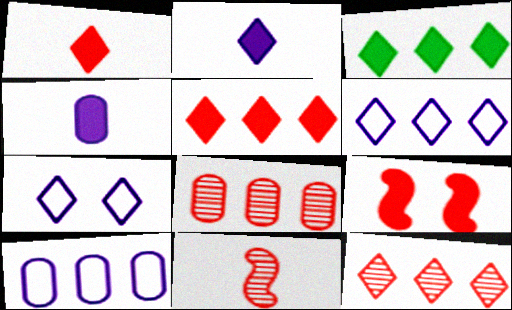[[3, 4, 9], 
[3, 6, 12]]